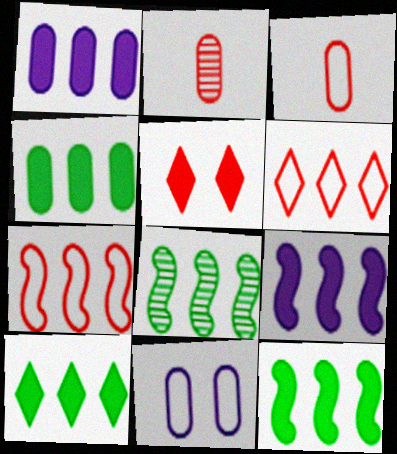[[1, 6, 8], 
[2, 4, 11], 
[2, 5, 7], 
[4, 10, 12], 
[7, 8, 9]]